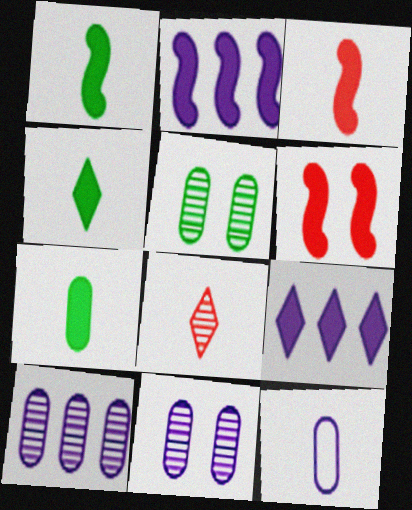[[1, 2, 6], 
[1, 4, 7], 
[1, 8, 12], 
[6, 7, 9]]